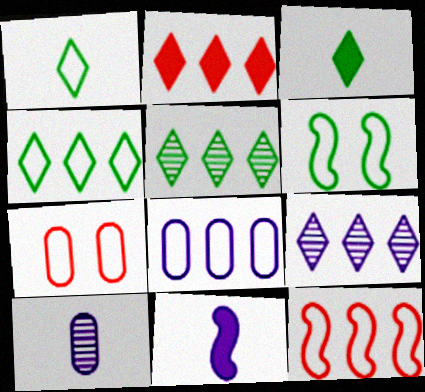[[2, 4, 9], 
[2, 6, 10], 
[4, 8, 12], 
[5, 7, 11]]